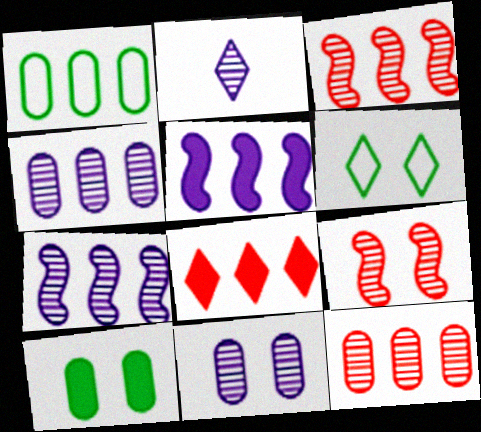[[1, 7, 8], 
[2, 6, 8], 
[2, 7, 11]]